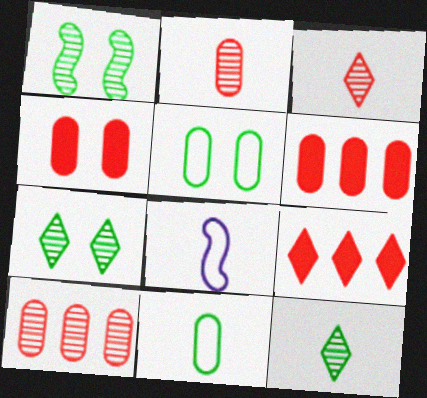[[6, 7, 8]]